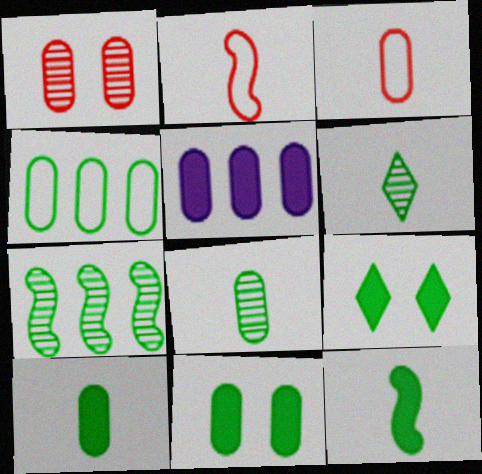[[4, 8, 11]]